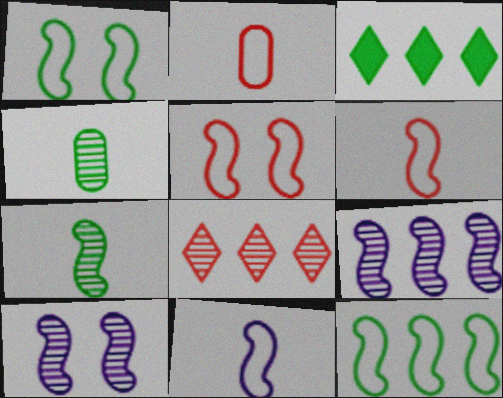[[1, 3, 4], 
[2, 3, 10], 
[4, 8, 10], 
[5, 11, 12]]